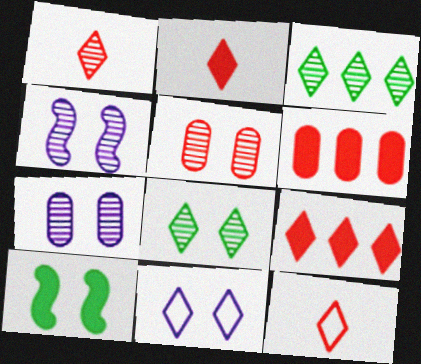[[1, 2, 12], 
[2, 3, 11], 
[4, 5, 8], 
[5, 10, 11]]